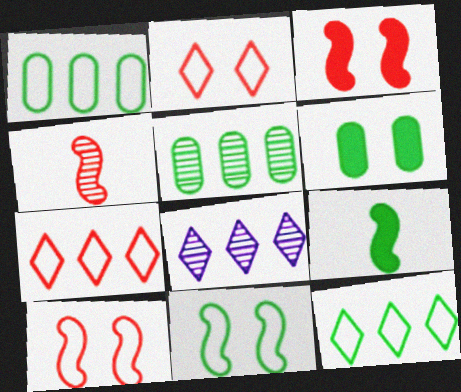[]